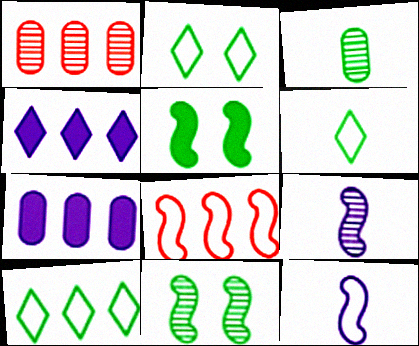[[2, 6, 10], 
[3, 5, 10], 
[5, 8, 9]]